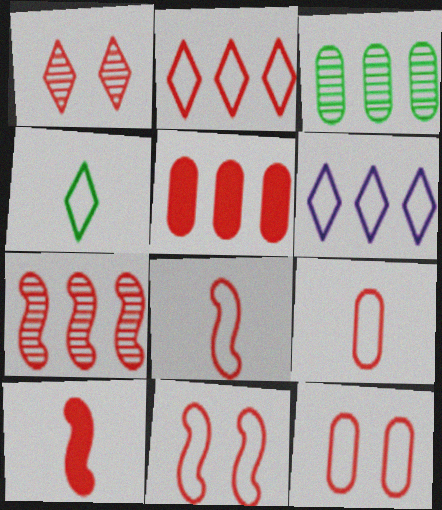[[1, 5, 8], 
[2, 5, 7], 
[2, 8, 12], 
[2, 9, 11], 
[7, 10, 11]]